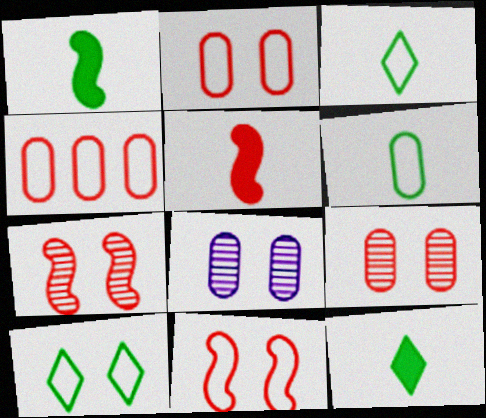[]